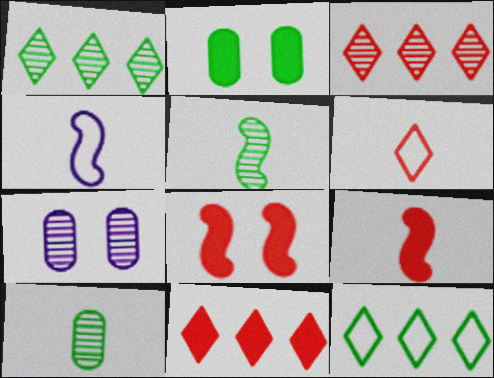[[2, 3, 4], 
[2, 5, 12], 
[3, 5, 7], 
[4, 5, 9], 
[7, 9, 12]]